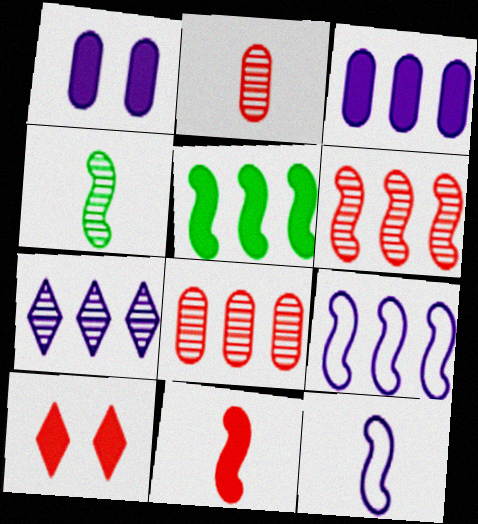[[1, 7, 12], 
[3, 7, 9], 
[4, 11, 12], 
[5, 6, 9]]